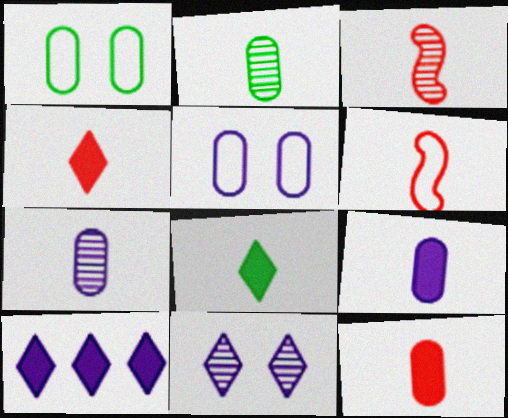[[1, 3, 10], 
[6, 7, 8]]